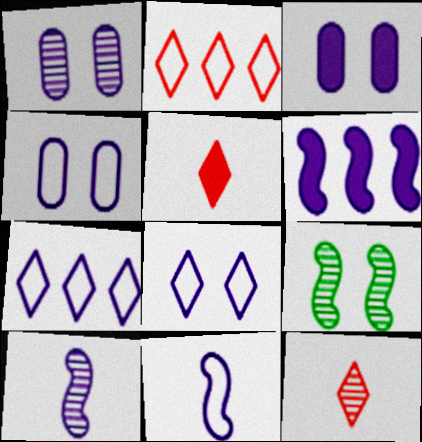[[1, 3, 4], 
[3, 7, 10], 
[4, 7, 11]]